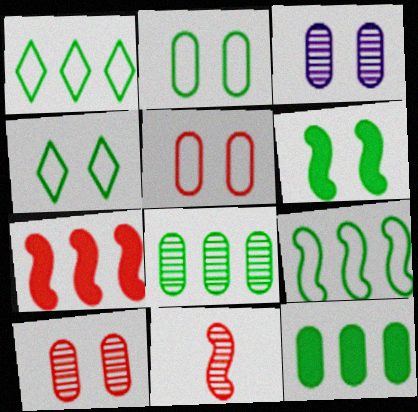[]